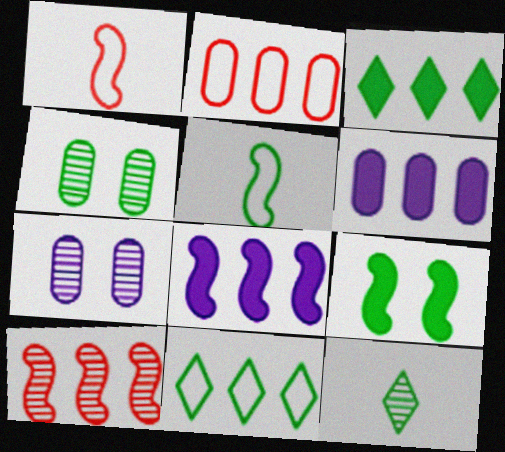[[1, 3, 7], 
[3, 4, 5], 
[6, 10, 11], 
[7, 10, 12]]